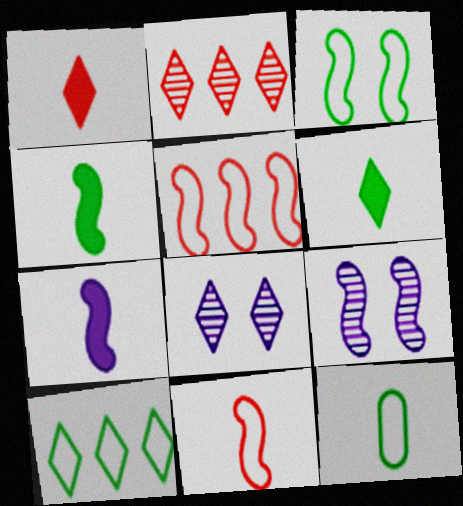[[1, 8, 10], 
[3, 10, 12], 
[4, 5, 9]]